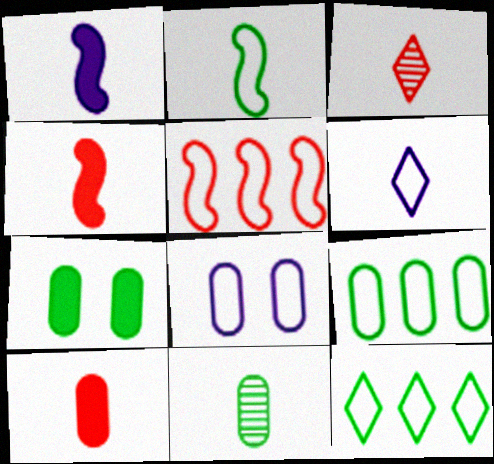[[4, 6, 11], 
[7, 9, 11]]